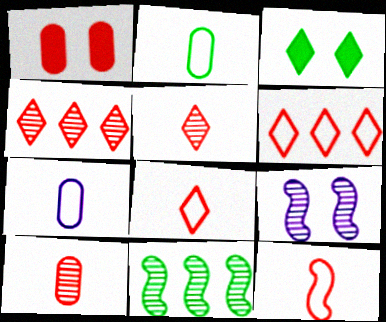[[1, 4, 12], 
[2, 3, 11]]